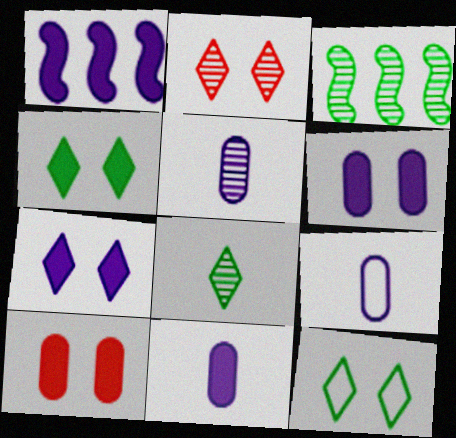[[1, 7, 11], 
[2, 3, 5], 
[2, 7, 12], 
[5, 9, 11]]